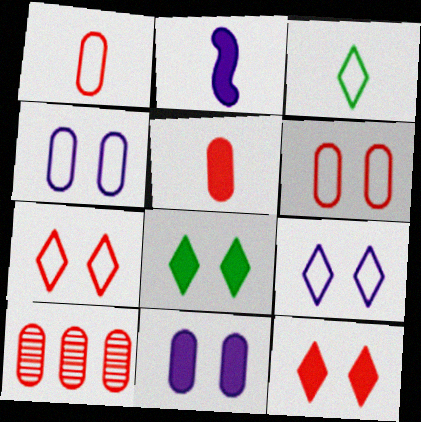[[5, 6, 10]]